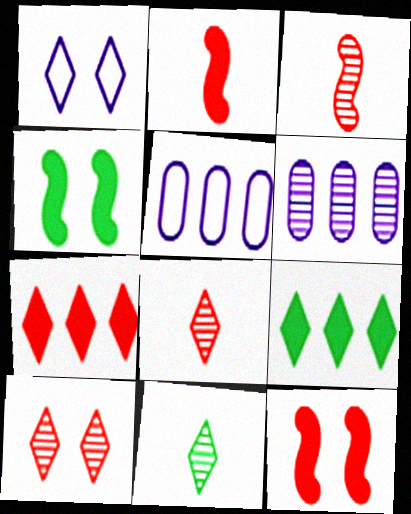[[1, 7, 11], 
[1, 8, 9], 
[4, 5, 8], 
[5, 11, 12]]